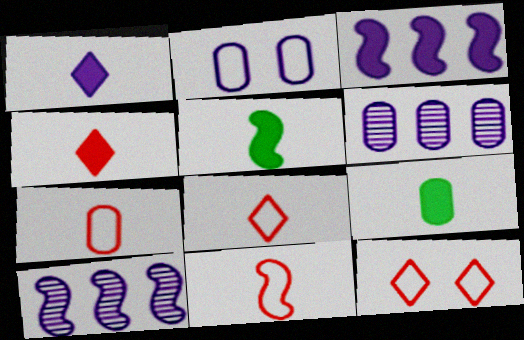[[1, 2, 10], 
[5, 6, 12], 
[7, 8, 11], 
[9, 10, 12]]